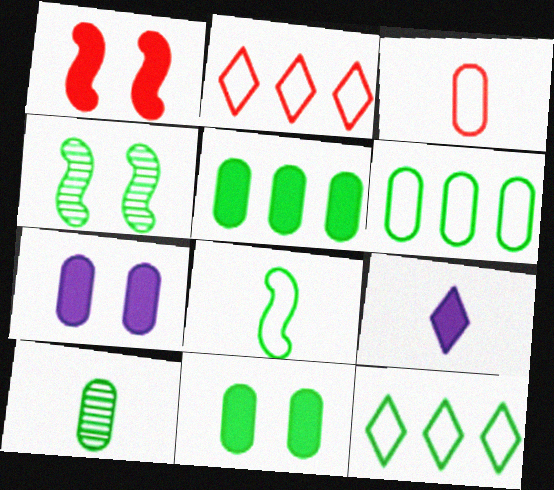[[1, 5, 9], 
[6, 10, 11]]